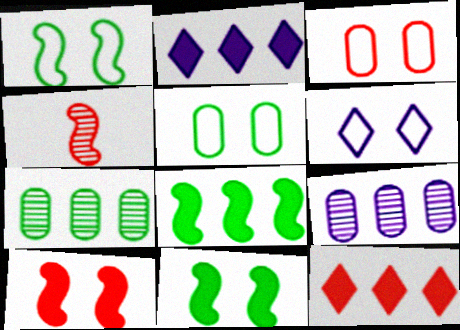[[1, 3, 6], 
[2, 4, 5], 
[3, 4, 12]]